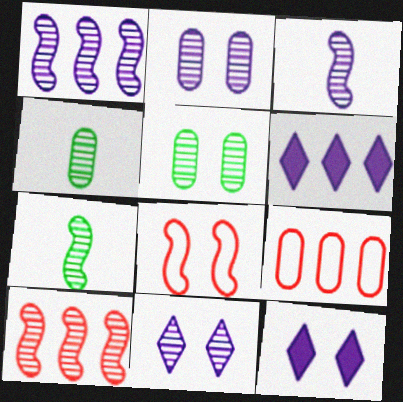[[4, 6, 8], 
[4, 10, 11], 
[5, 8, 12], 
[7, 9, 12]]